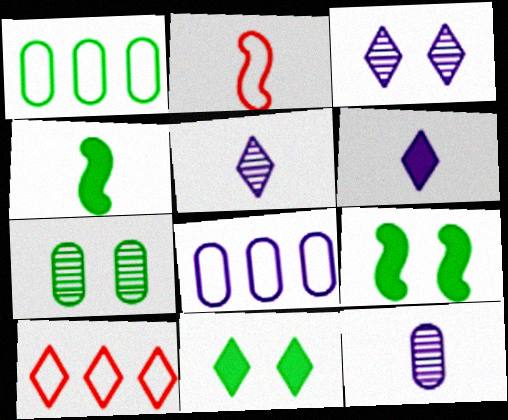[[5, 10, 11], 
[9, 10, 12]]